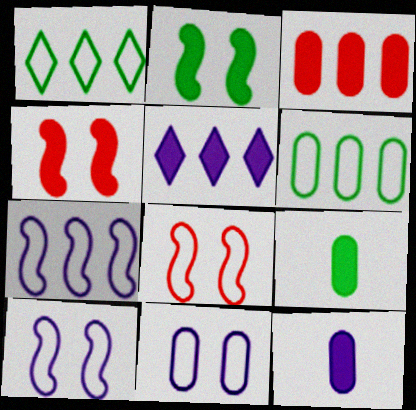[[4, 5, 9]]